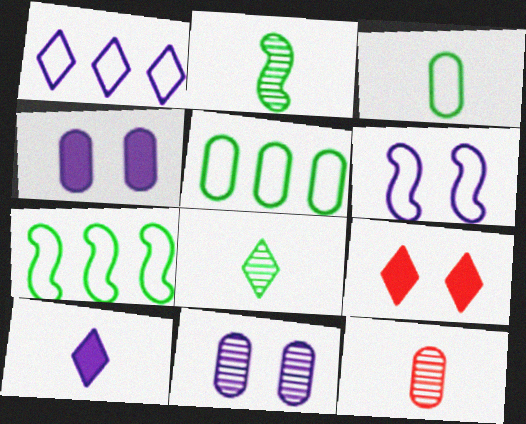[[1, 8, 9], 
[4, 5, 12]]